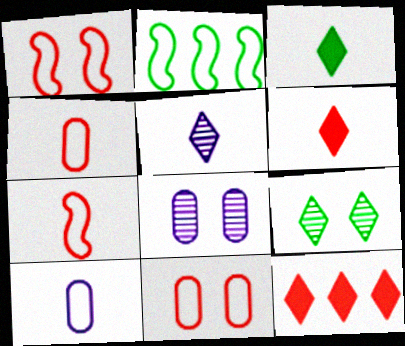[[2, 6, 8]]